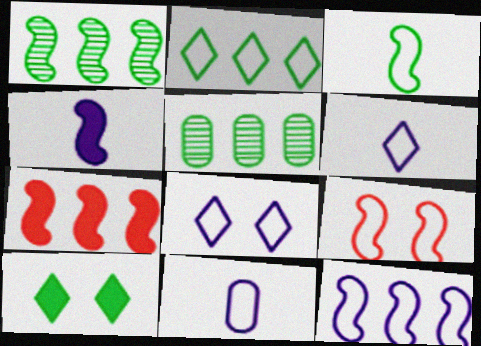[[1, 4, 9], 
[1, 7, 12], 
[2, 9, 11], 
[3, 5, 10], 
[3, 9, 12], 
[8, 11, 12]]